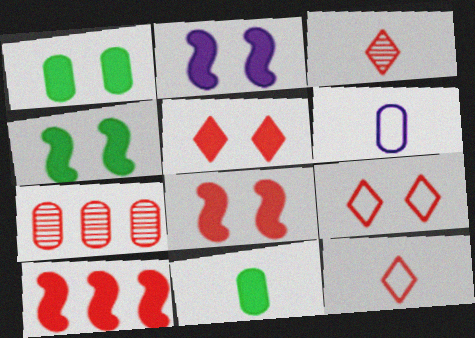[[1, 2, 5], 
[1, 6, 7], 
[2, 4, 8], 
[7, 8, 12]]